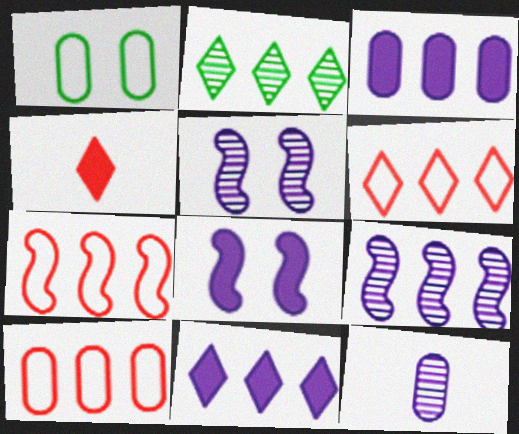[[1, 4, 9], 
[2, 3, 7], 
[2, 6, 11], 
[6, 7, 10]]